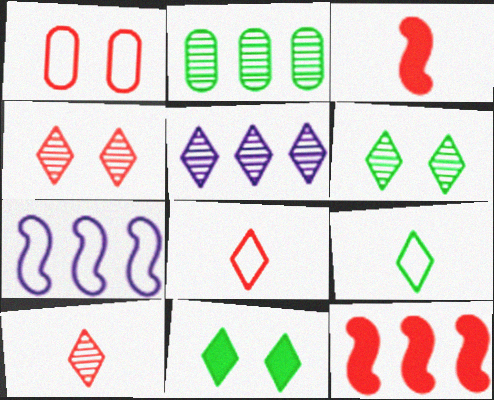[[1, 7, 9], 
[1, 10, 12], 
[5, 6, 10], 
[5, 8, 11]]